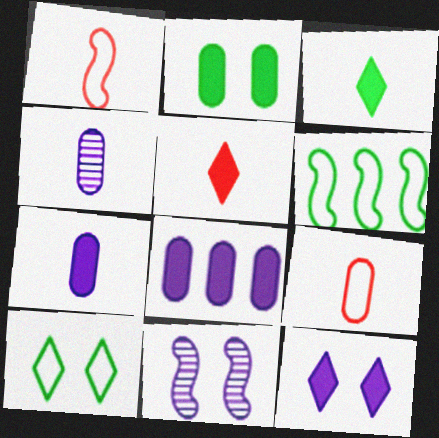[[1, 3, 4]]